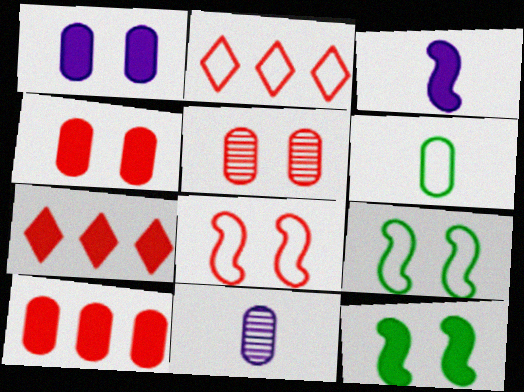[[2, 11, 12], 
[7, 9, 11]]